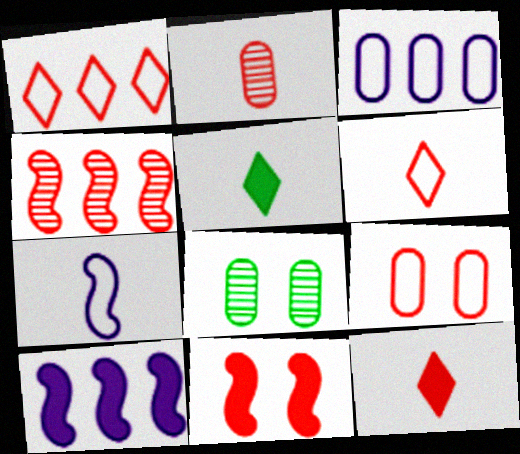[[1, 2, 11], 
[2, 5, 7], 
[4, 9, 12], 
[6, 8, 10]]